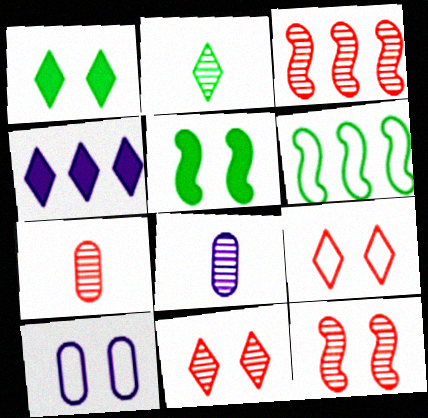[[1, 10, 12], 
[2, 4, 9], 
[3, 7, 11], 
[5, 10, 11]]